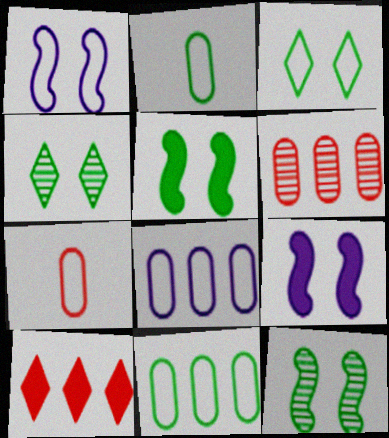[]